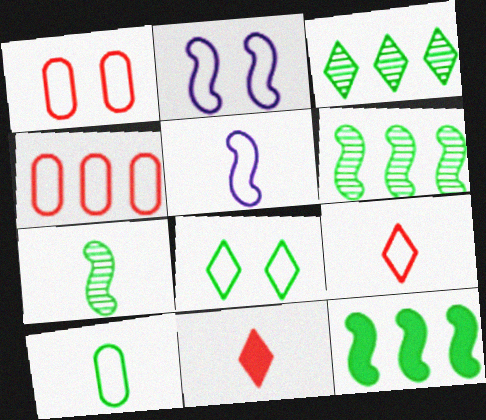[[1, 2, 8], 
[4, 5, 8], 
[5, 9, 10]]